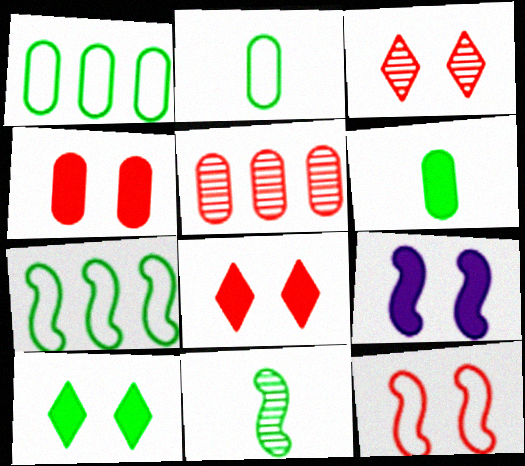[[1, 10, 11], 
[3, 4, 12], 
[4, 9, 10]]